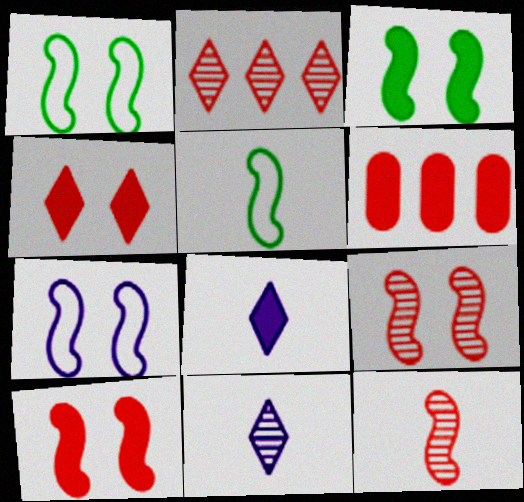[[1, 6, 11], 
[3, 6, 8], 
[3, 7, 9]]